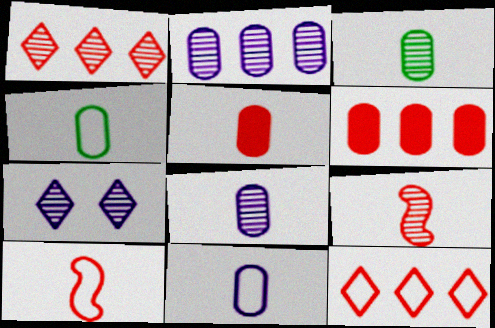[[3, 5, 11], 
[4, 5, 8]]